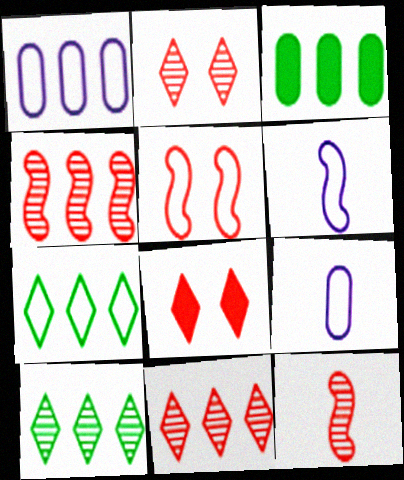[[2, 3, 6], 
[5, 7, 9]]